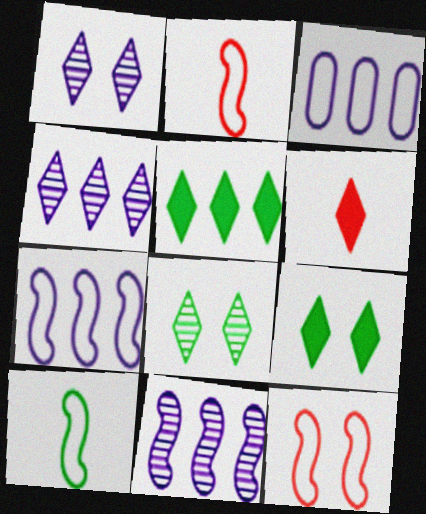[[7, 10, 12]]